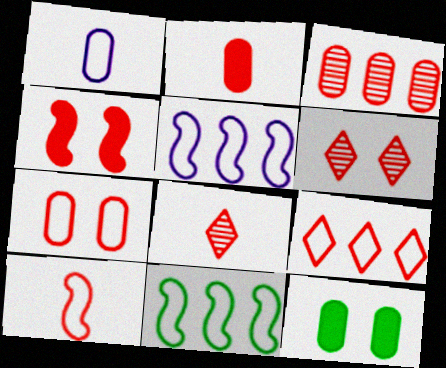[[1, 3, 12], 
[2, 3, 7], 
[2, 8, 10], 
[4, 6, 7], 
[5, 8, 12], 
[7, 9, 10]]